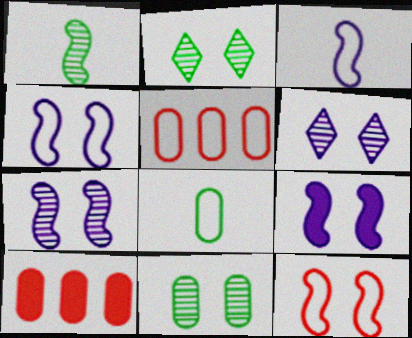[[2, 3, 10], 
[4, 7, 9]]